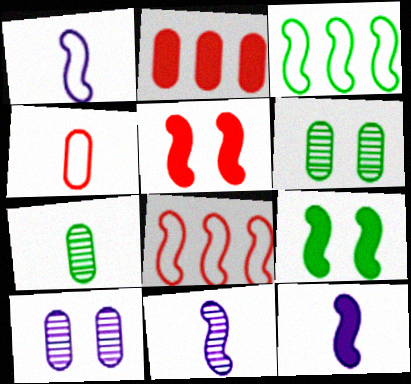[[1, 11, 12], 
[3, 5, 11], 
[8, 9, 11]]